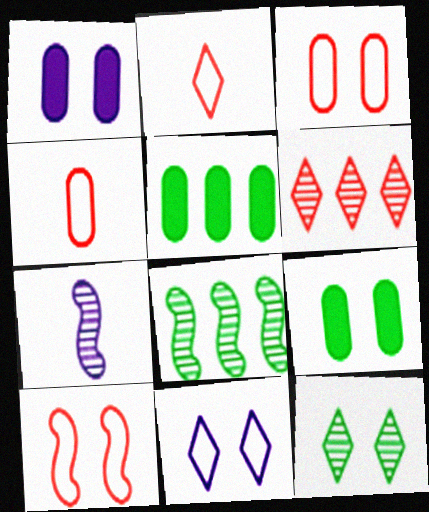[[1, 2, 8], 
[1, 10, 12]]